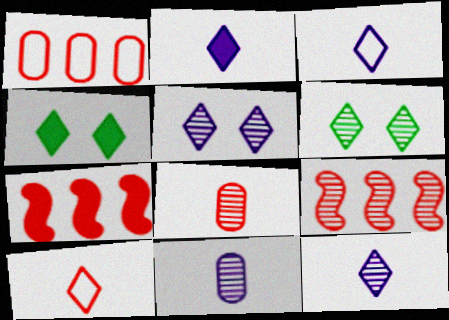[[2, 3, 12], 
[6, 9, 11]]